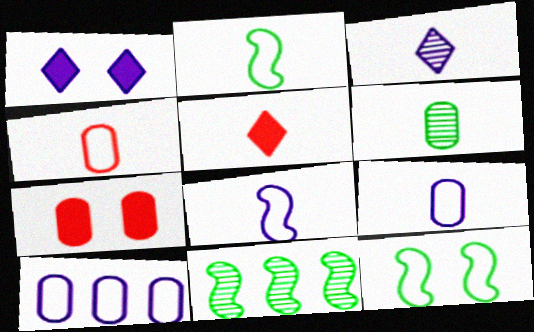[[1, 4, 11], 
[5, 6, 8], 
[6, 7, 10]]